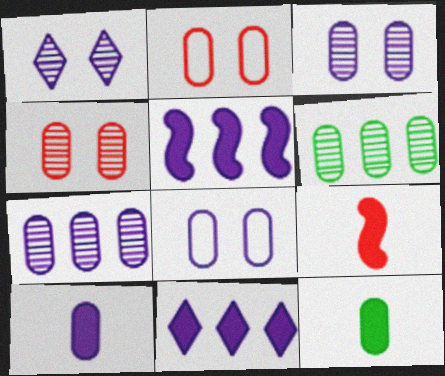[[2, 6, 10], 
[2, 7, 12], 
[7, 8, 10]]